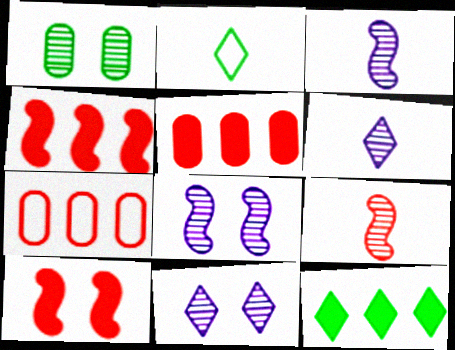[[2, 5, 8]]